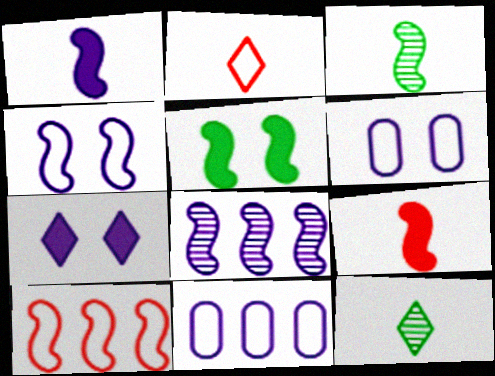[[1, 4, 8]]